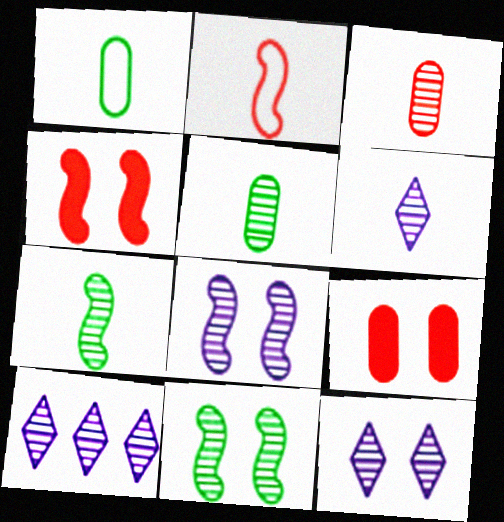[[1, 4, 10], 
[3, 6, 7], 
[3, 10, 11], 
[6, 10, 12]]